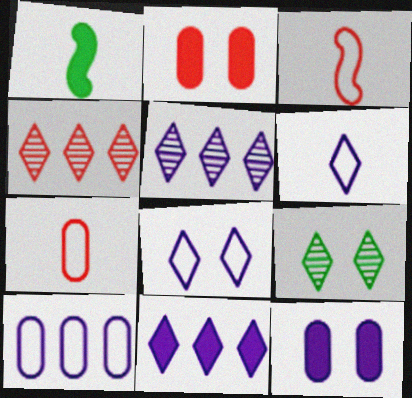[[1, 2, 11], 
[2, 3, 4]]